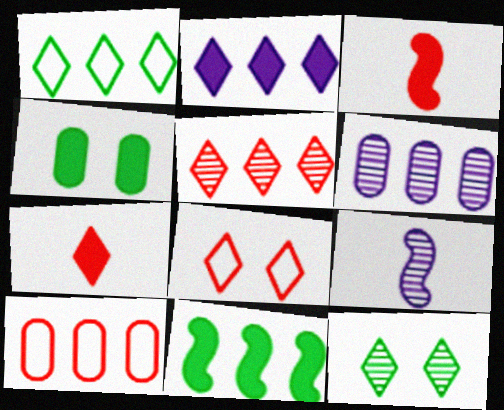[[1, 2, 5], 
[2, 3, 4], 
[5, 7, 8]]